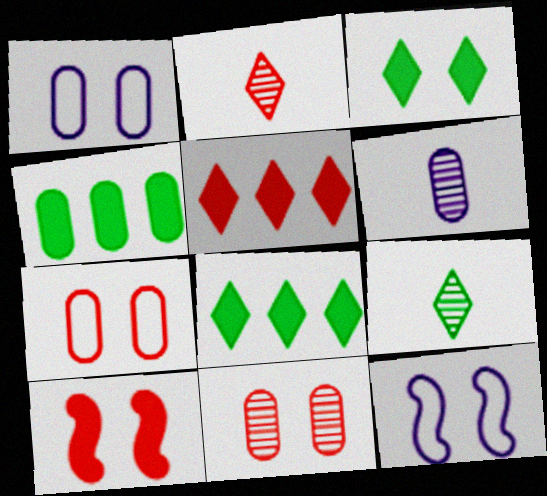[[2, 4, 12], 
[3, 11, 12], 
[4, 6, 7]]